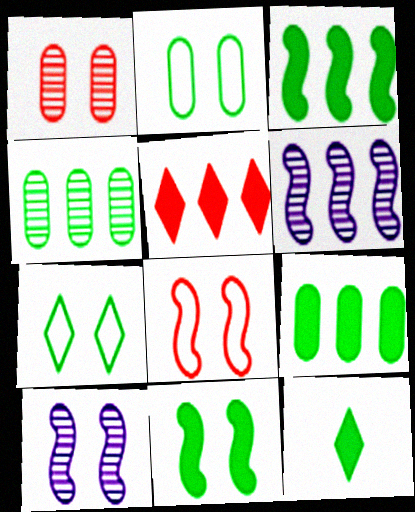[[8, 10, 11], 
[9, 11, 12]]